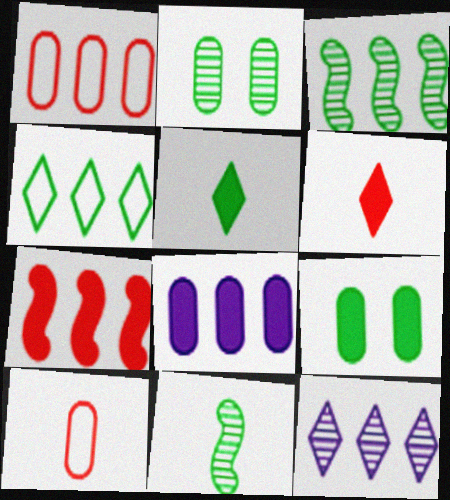[[2, 8, 10], 
[4, 9, 11]]